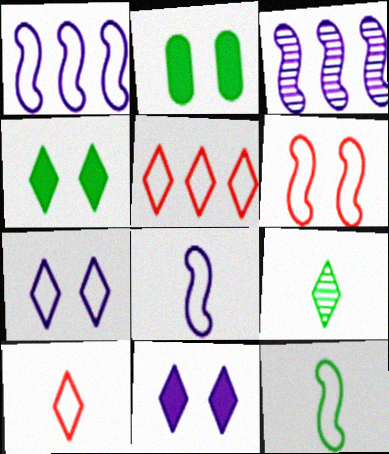[[1, 6, 12], 
[2, 3, 10], 
[5, 9, 11]]